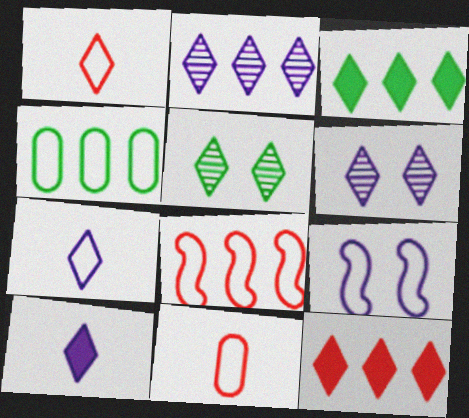[[1, 3, 6], 
[1, 4, 9], 
[5, 7, 12]]